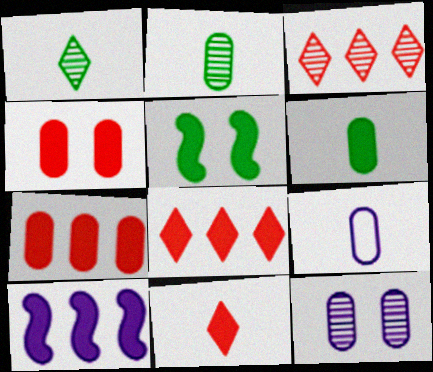[[3, 5, 9]]